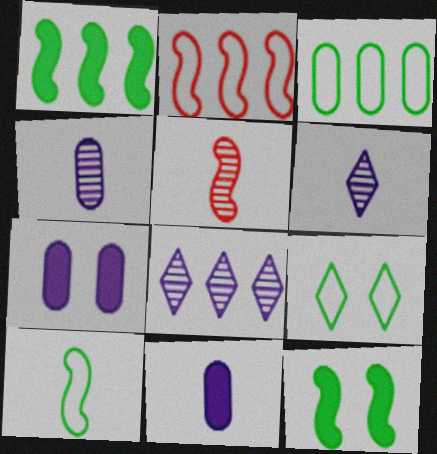[[3, 9, 10]]